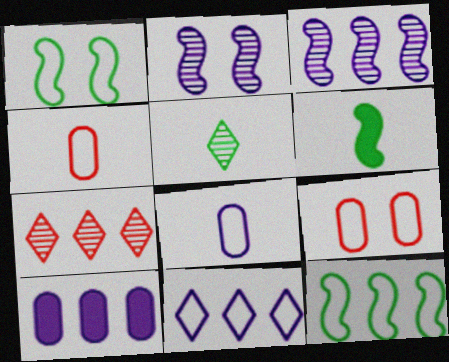[[1, 4, 11], 
[3, 10, 11], 
[7, 10, 12]]